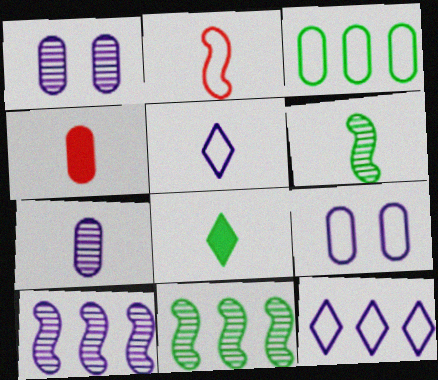[[1, 3, 4], 
[2, 7, 8], 
[4, 5, 6]]